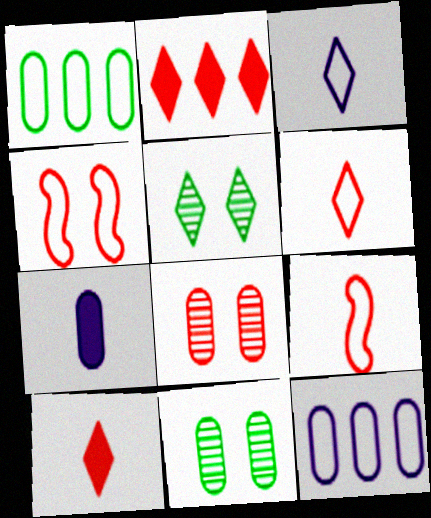[[1, 3, 4], 
[1, 7, 8], 
[2, 3, 5], 
[2, 8, 9]]